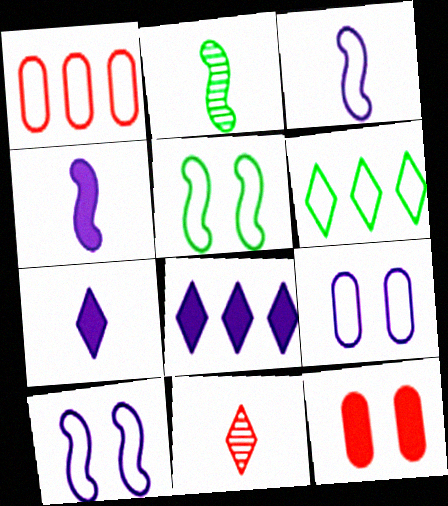[]